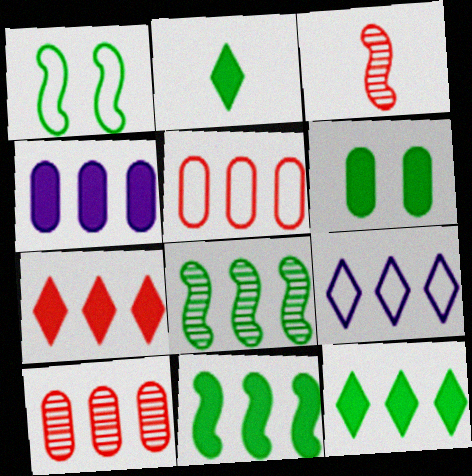[[2, 6, 11], 
[3, 6, 9], 
[4, 7, 11], 
[9, 10, 11]]